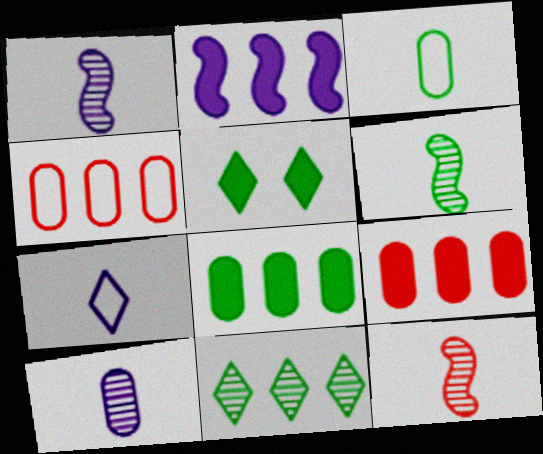[[1, 4, 5], 
[1, 6, 12], 
[2, 4, 11]]